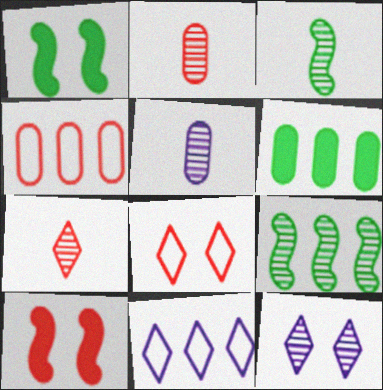[[1, 2, 11], 
[2, 9, 12], 
[3, 5, 7], 
[4, 7, 10]]